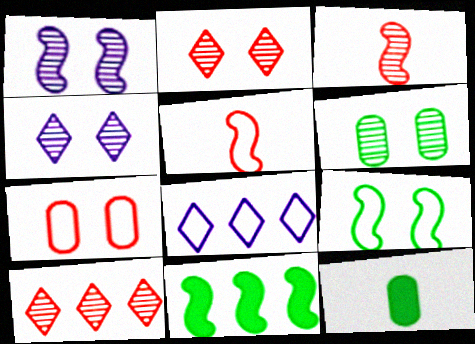[[1, 2, 6], 
[1, 5, 11]]